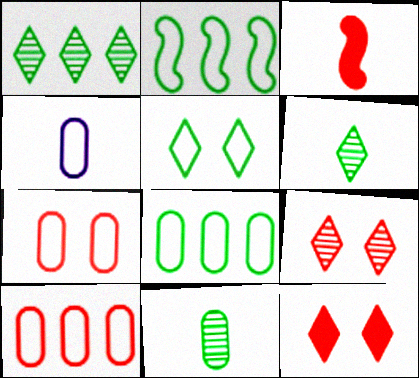[[3, 4, 6], 
[3, 9, 10], 
[4, 7, 8]]